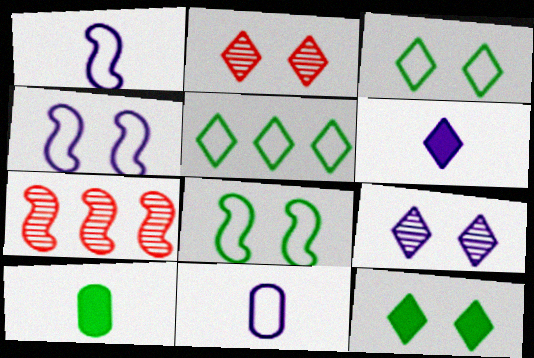[[2, 5, 6], 
[7, 11, 12]]